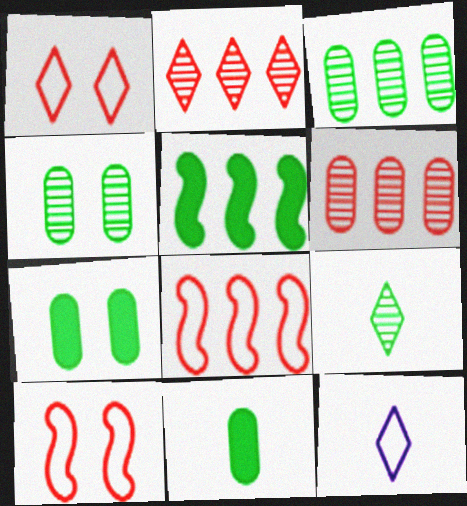[]